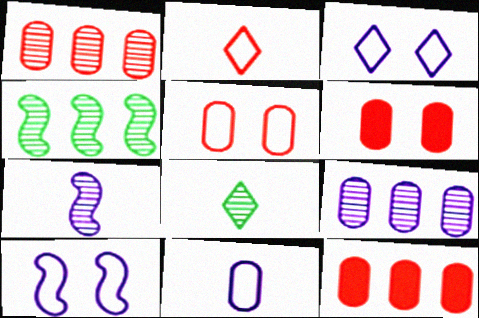[[8, 10, 12]]